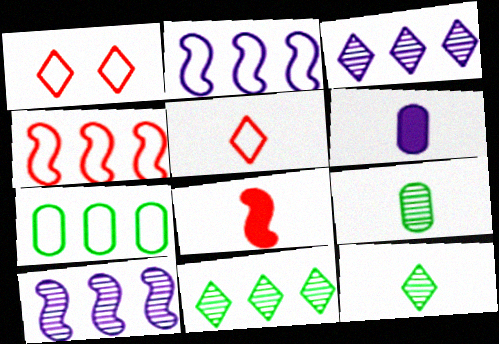[]